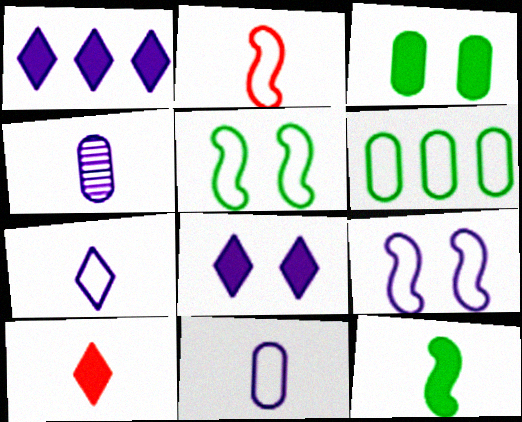[[1, 4, 9]]